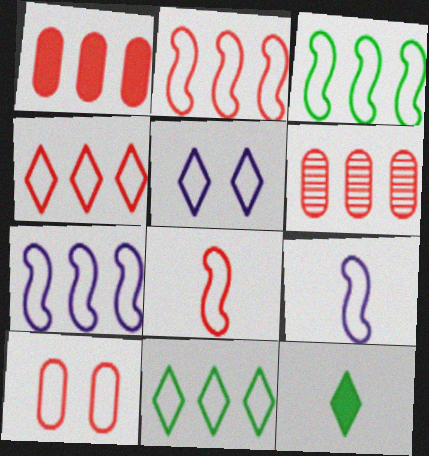[[2, 3, 7], 
[4, 8, 10], 
[9, 10, 11]]